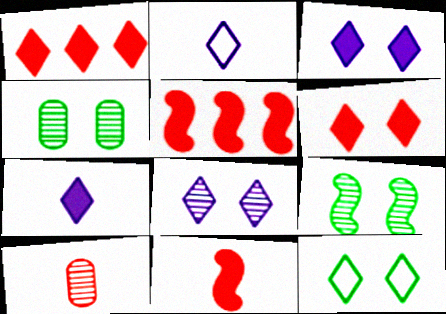[[2, 4, 5], 
[6, 8, 12]]